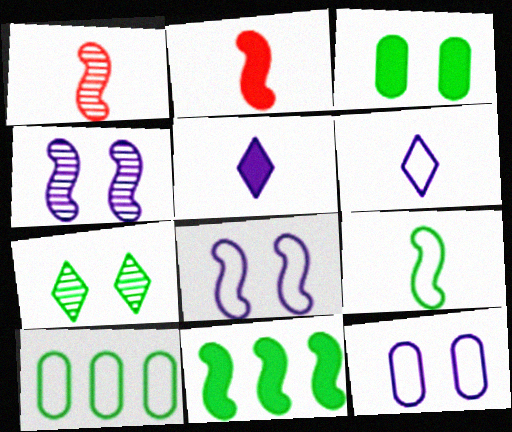[[1, 8, 11]]